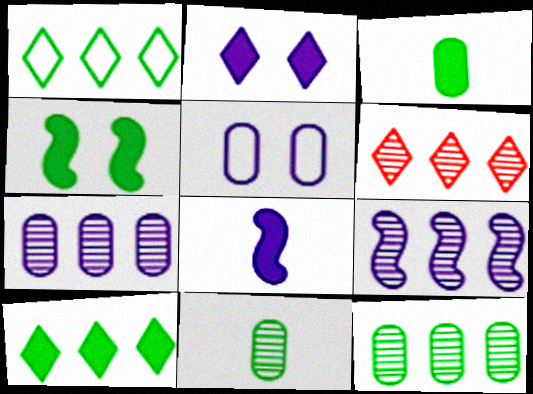[[1, 4, 11], 
[3, 4, 10], 
[6, 9, 12]]